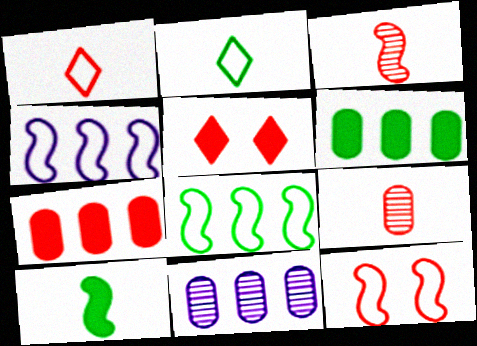[]